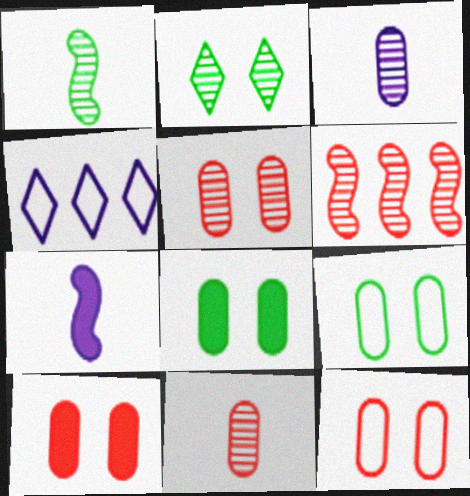[[1, 4, 10], 
[2, 3, 6], 
[5, 10, 12]]